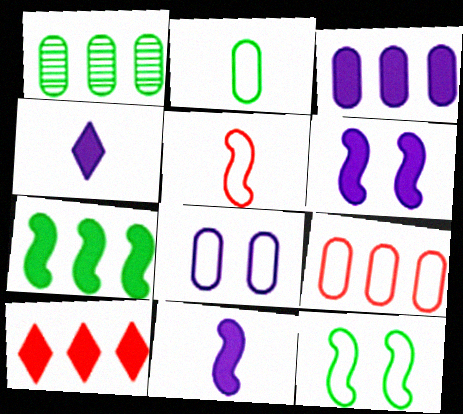[[1, 3, 9], 
[2, 8, 9], 
[3, 4, 6], 
[3, 7, 10]]